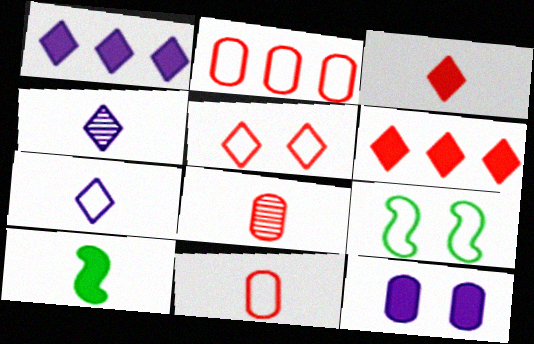[[1, 8, 9], 
[2, 7, 9], 
[4, 10, 11], 
[6, 10, 12], 
[7, 8, 10]]